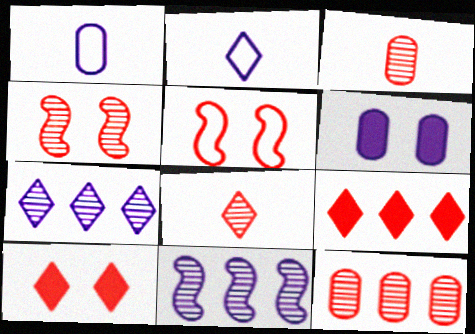[[2, 6, 11], 
[3, 5, 9], 
[4, 8, 12]]